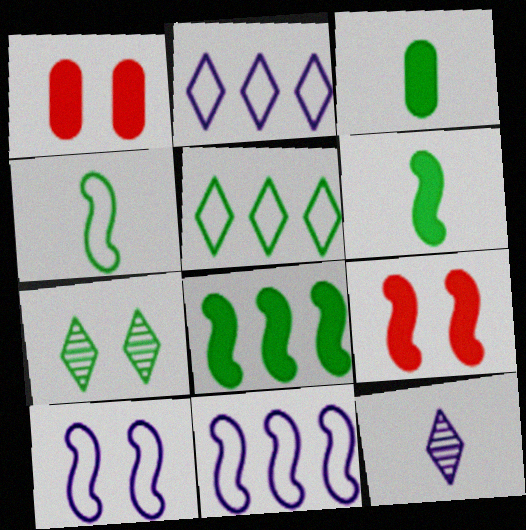[[1, 7, 10]]